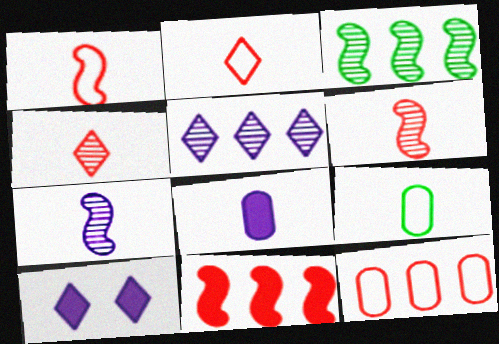[]